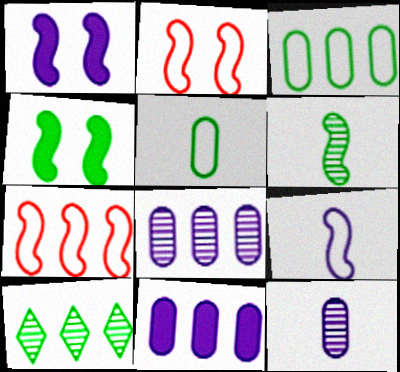[[1, 6, 7], 
[4, 5, 10], 
[7, 10, 11]]